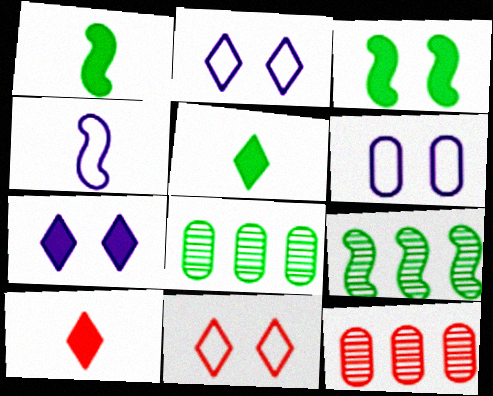[[1, 2, 12], 
[6, 9, 10]]